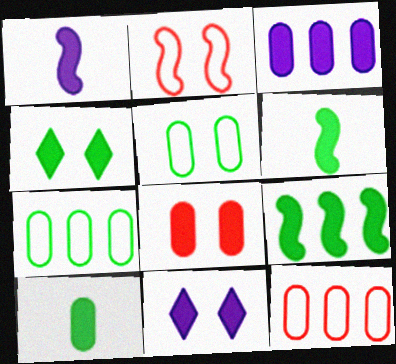[[1, 3, 11], 
[3, 8, 10], 
[4, 9, 10]]